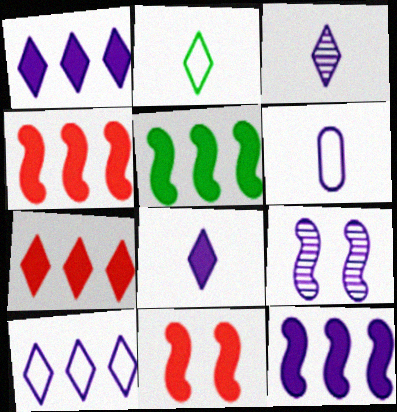[[1, 6, 9], 
[4, 5, 12]]